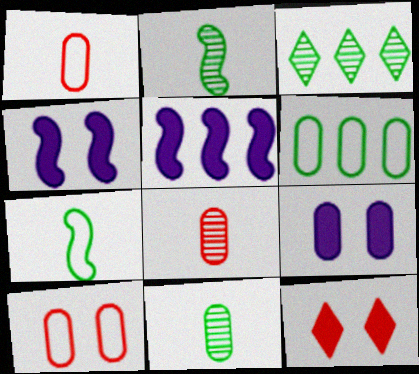[[1, 3, 4], 
[6, 8, 9]]